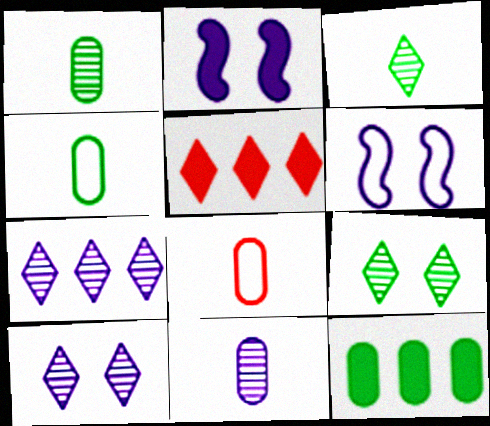[[1, 5, 6]]